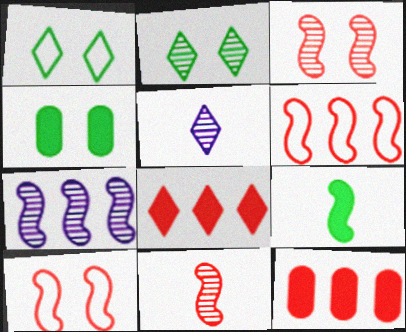[[1, 5, 8], 
[4, 5, 6], 
[7, 9, 10]]